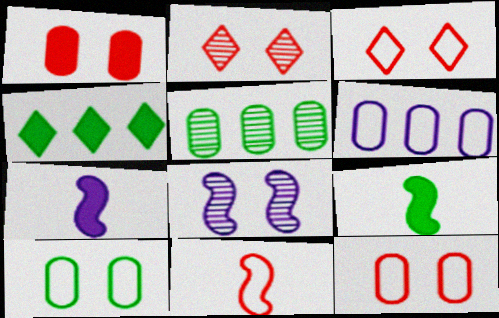[[1, 4, 7], 
[2, 6, 9], 
[3, 5, 7]]